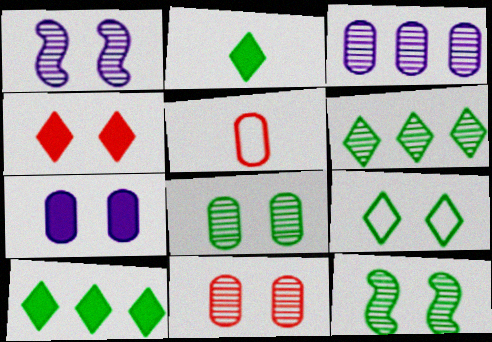[[1, 5, 10], 
[2, 6, 9]]